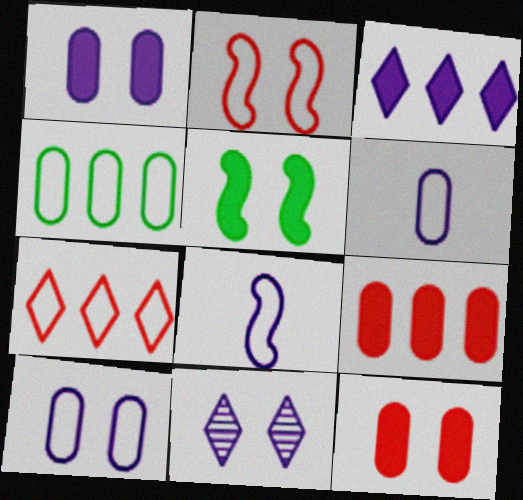[]